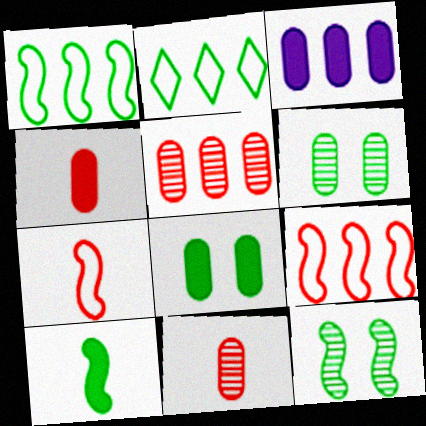[[1, 10, 12], 
[2, 6, 10], 
[3, 4, 8]]